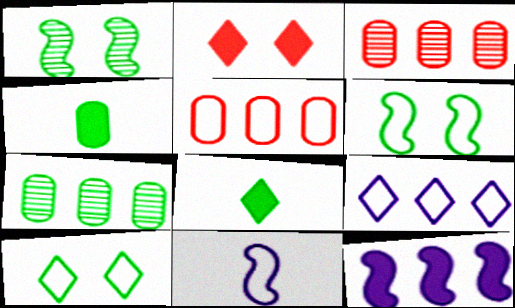[[2, 4, 12], 
[2, 7, 11], 
[5, 10, 11], 
[6, 7, 8]]